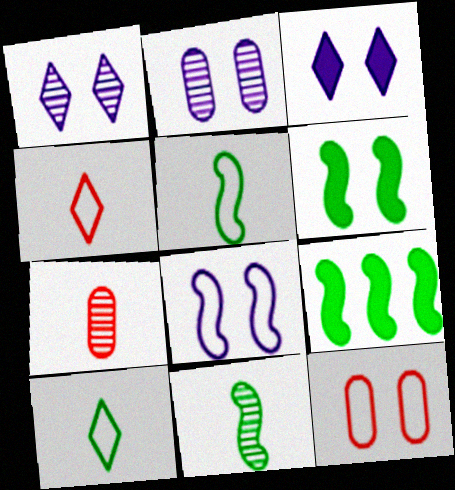[[1, 6, 12], 
[2, 3, 8], 
[2, 4, 9]]